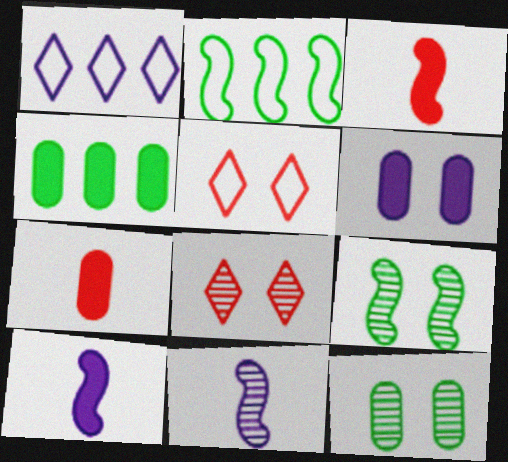[[1, 3, 12], 
[1, 6, 11], 
[1, 7, 9], 
[4, 5, 11], 
[4, 6, 7], 
[5, 6, 9]]